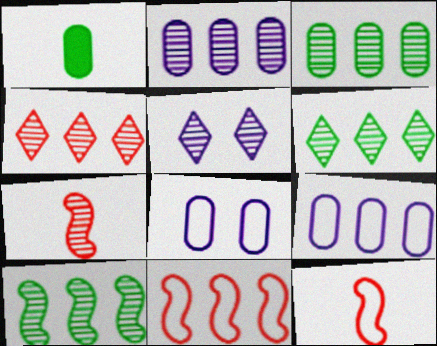[[1, 5, 11], 
[2, 4, 10], 
[3, 5, 7], 
[3, 6, 10]]